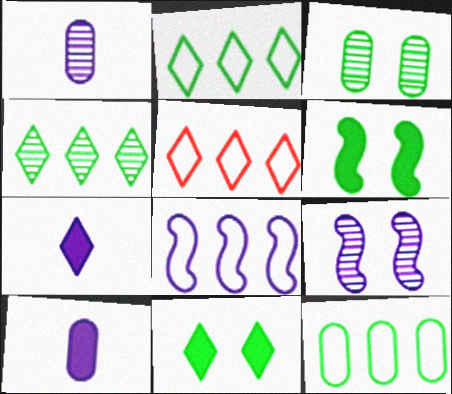[[1, 5, 6], 
[5, 8, 12]]